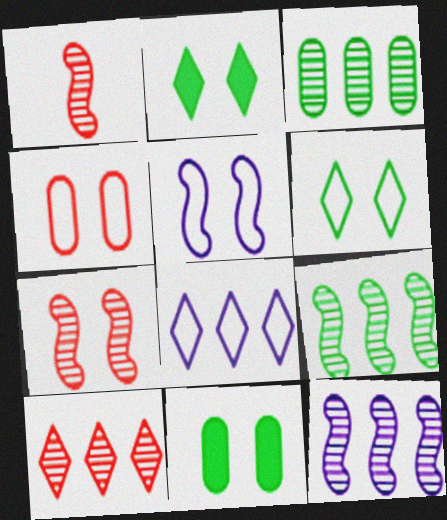[[1, 8, 11], 
[3, 10, 12], 
[4, 5, 6]]